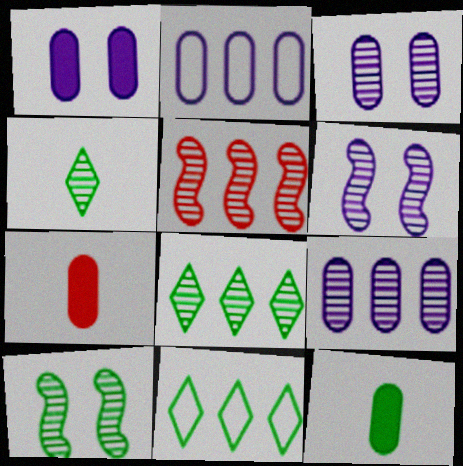[[3, 4, 5], 
[5, 8, 9], 
[6, 7, 11], 
[10, 11, 12]]